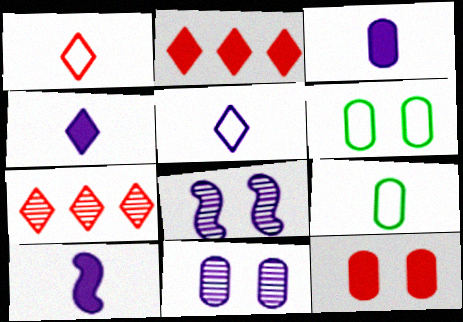[[2, 8, 9], 
[3, 4, 10], 
[6, 7, 10], 
[6, 11, 12]]